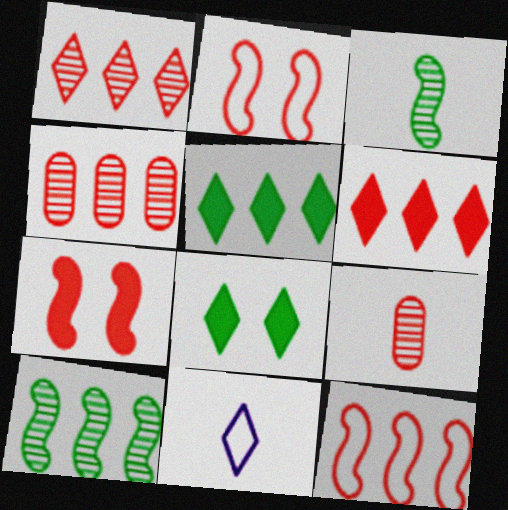[[1, 8, 11], 
[2, 6, 9], 
[4, 6, 12]]